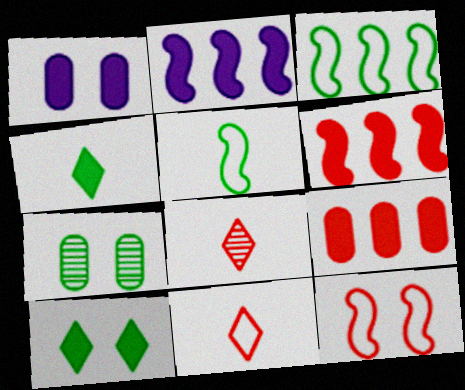[[1, 3, 8], 
[1, 4, 6], 
[2, 7, 11], 
[3, 4, 7], 
[8, 9, 12]]